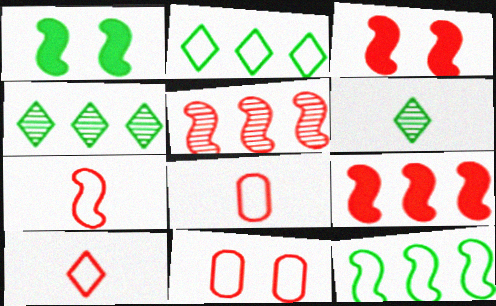[[3, 5, 7], 
[7, 8, 10]]